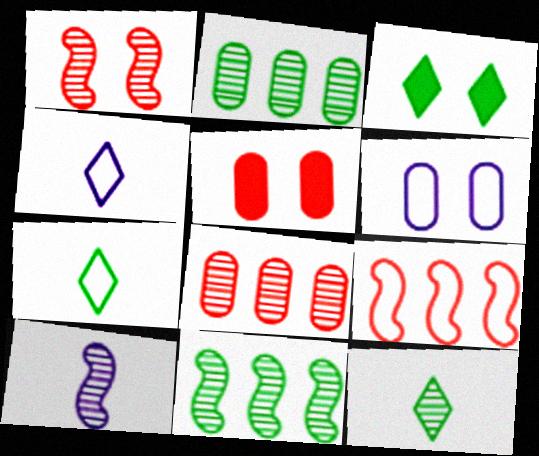[[1, 3, 6], 
[1, 10, 11], 
[4, 5, 11], 
[6, 7, 9]]